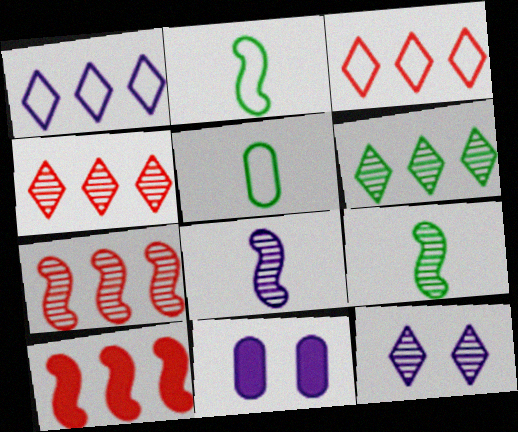[[1, 8, 11], 
[2, 4, 11], 
[3, 9, 11], 
[5, 10, 12]]